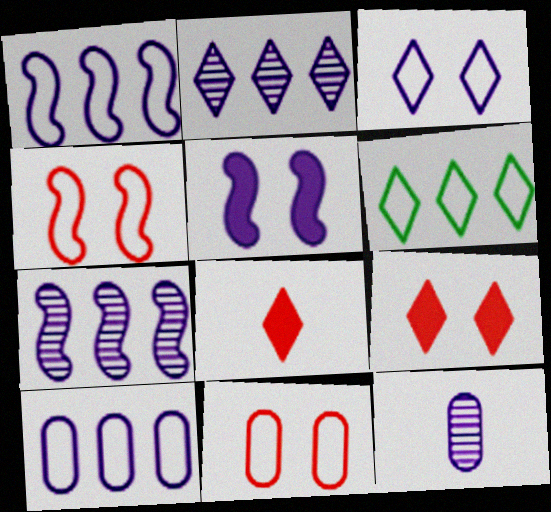[]